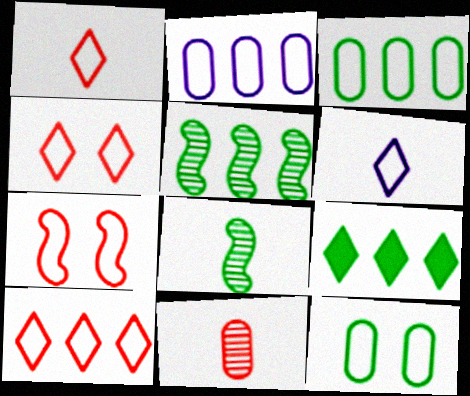[[1, 4, 10], 
[3, 5, 9], 
[3, 6, 7], 
[8, 9, 12]]